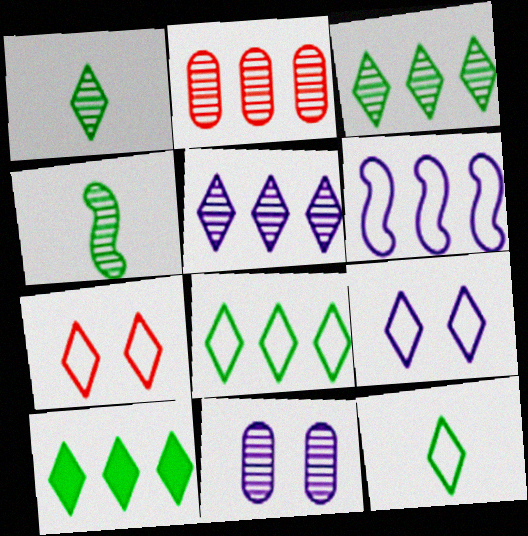[[2, 6, 10], 
[3, 8, 10]]